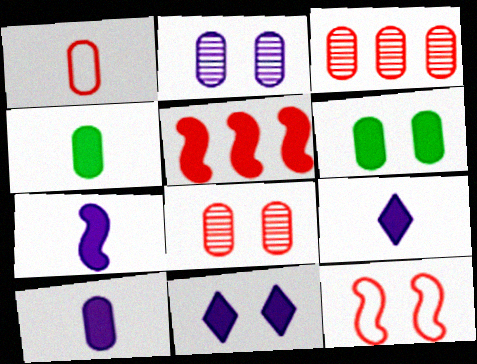[[4, 5, 11], 
[5, 6, 9], 
[7, 9, 10]]